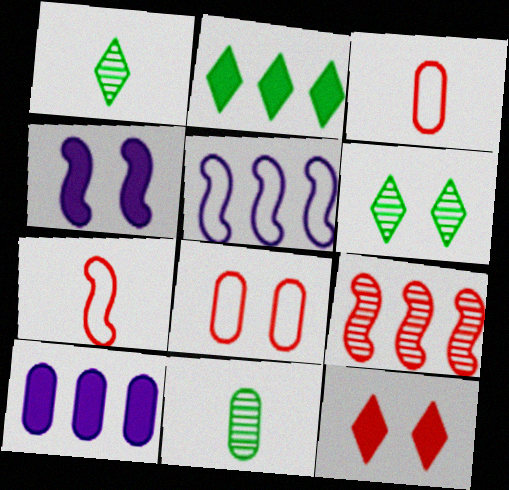[[3, 9, 12], 
[4, 6, 8], 
[5, 11, 12], 
[6, 7, 10], 
[8, 10, 11]]